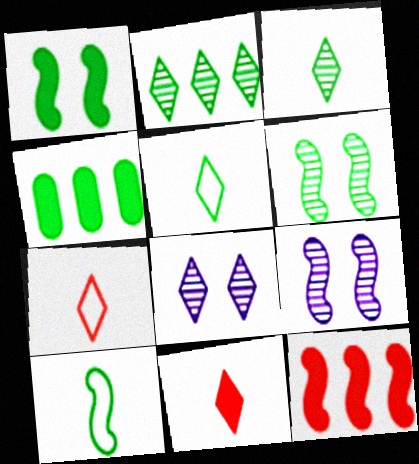[[4, 5, 6], 
[4, 7, 9], 
[9, 10, 12]]